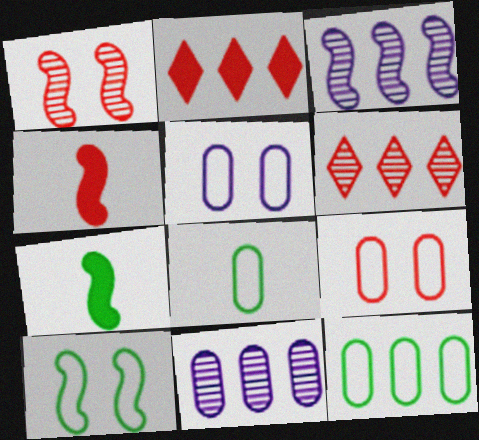[[2, 3, 12], 
[3, 4, 10], 
[4, 6, 9], 
[5, 6, 7]]